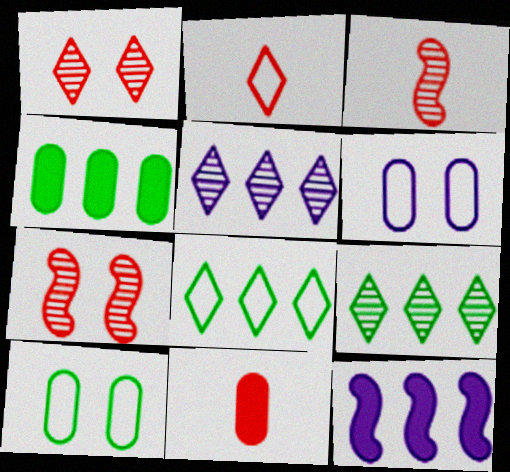[[2, 3, 11]]